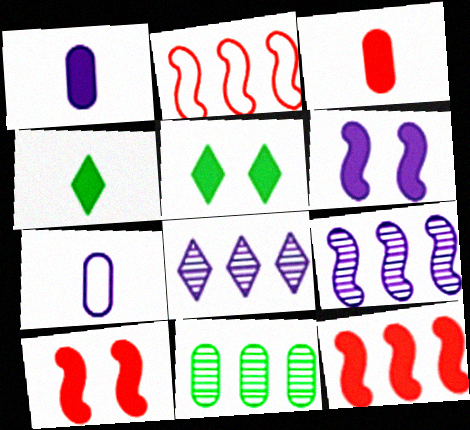[[1, 5, 12], 
[6, 7, 8]]